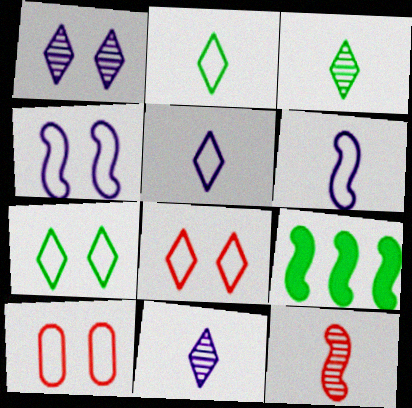[[4, 7, 10], 
[4, 9, 12], 
[9, 10, 11]]